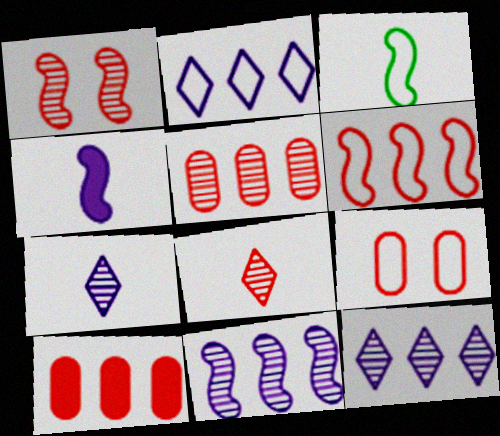[[1, 5, 8], 
[2, 3, 9]]